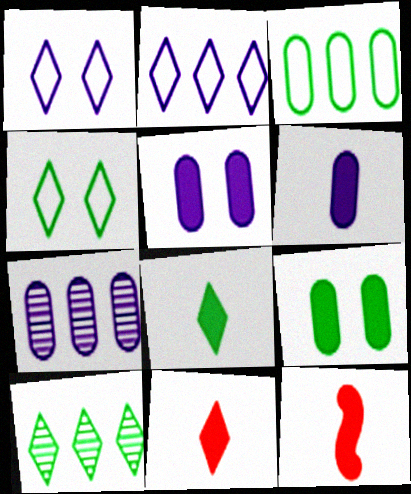[[1, 10, 11], 
[4, 7, 12], 
[4, 8, 10], 
[6, 8, 12]]